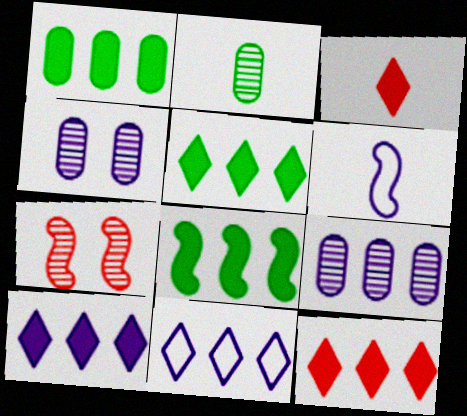[[1, 5, 8], 
[2, 3, 6], 
[4, 6, 10], 
[5, 10, 12], 
[6, 7, 8]]